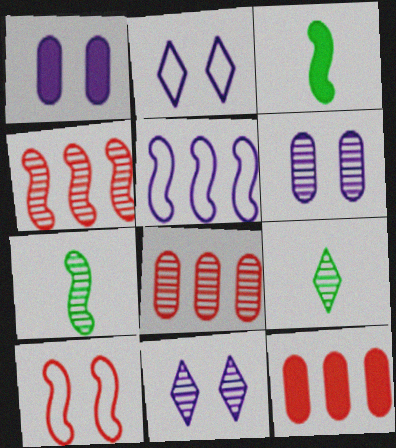[[2, 3, 8], 
[2, 7, 12], 
[4, 6, 9], 
[7, 8, 11]]